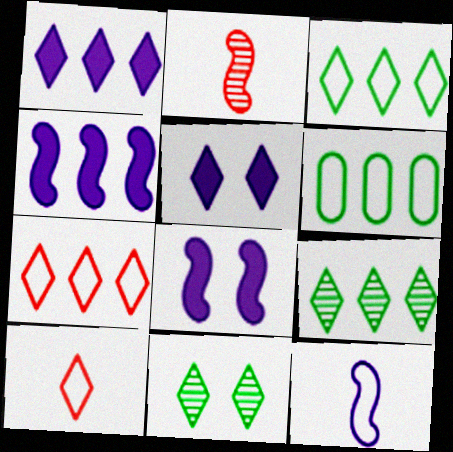[[1, 7, 9], 
[1, 10, 11], 
[2, 5, 6], 
[5, 9, 10]]